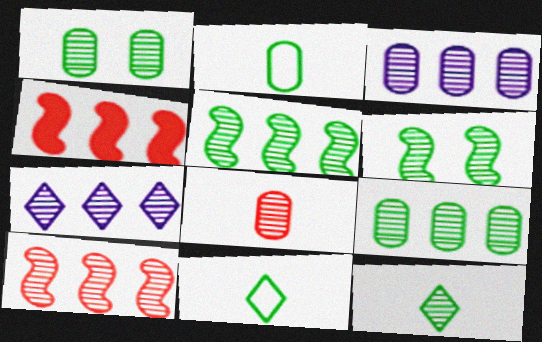[[1, 3, 8], 
[1, 5, 12], 
[6, 7, 8], 
[6, 9, 12], 
[7, 9, 10]]